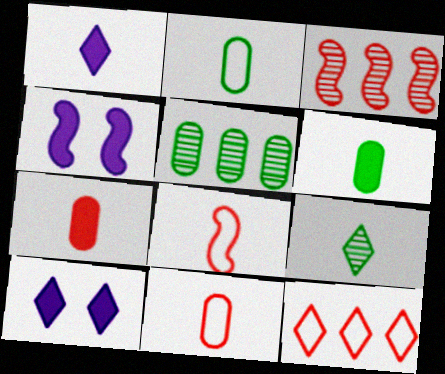[[2, 3, 10], 
[5, 8, 10], 
[9, 10, 12]]